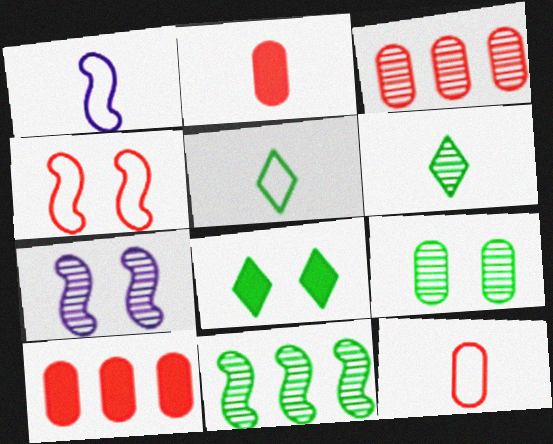[[1, 2, 6], 
[1, 3, 8], 
[1, 5, 12], 
[3, 6, 7], 
[5, 7, 10], 
[6, 9, 11]]